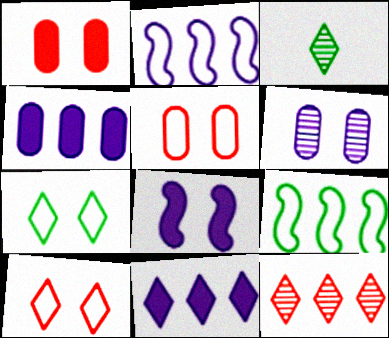[[1, 2, 3], 
[3, 10, 11], 
[4, 9, 12]]